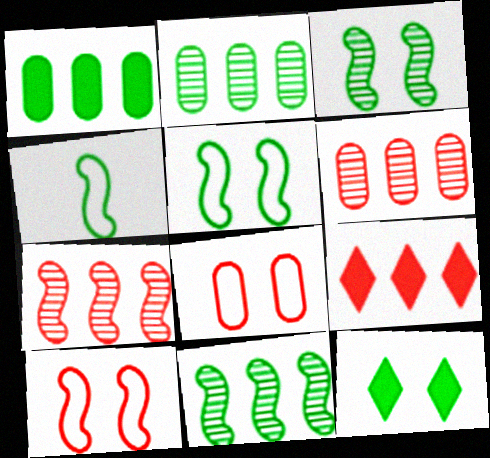[[2, 4, 12]]